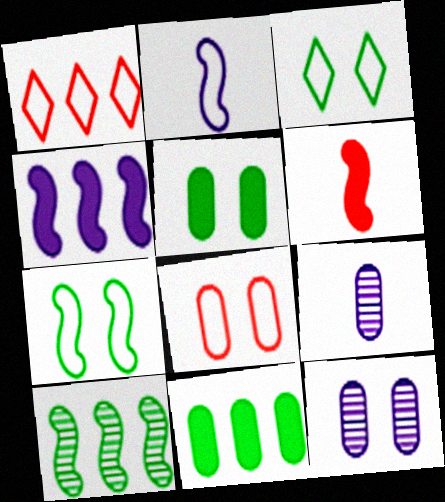[[5, 8, 12], 
[8, 9, 11]]